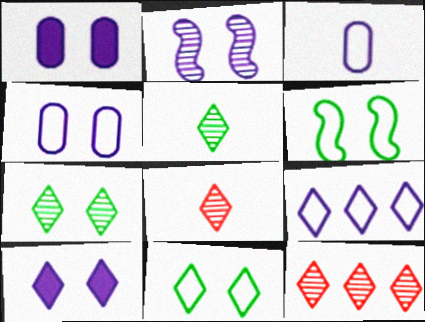[[2, 4, 10]]